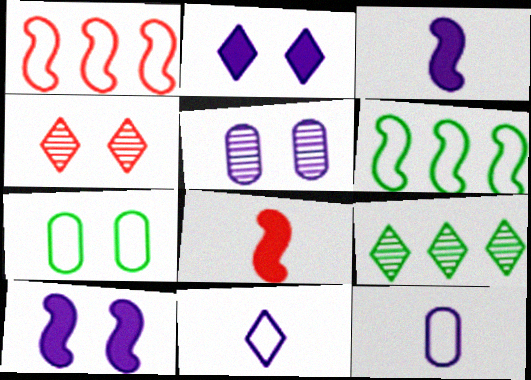[[1, 7, 11], 
[4, 7, 10]]